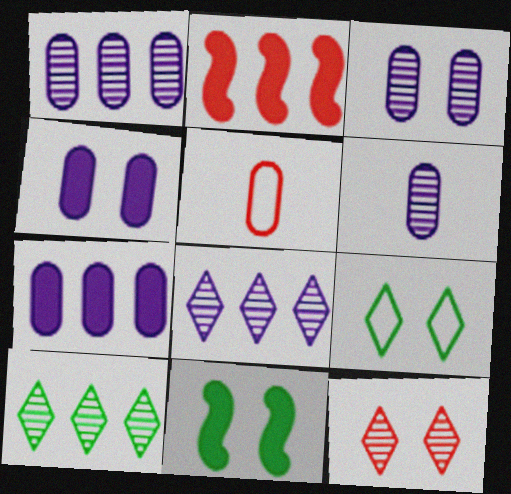[[1, 3, 6], 
[2, 5, 12], 
[2, 6, 9], 
[5, 8, 11]]